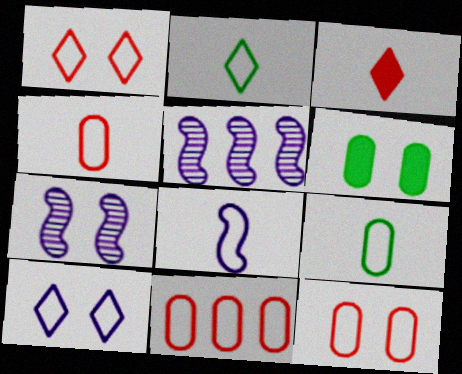[[1, 6, 7], 
[2, 4, 8], 
[4, 11, 12]]